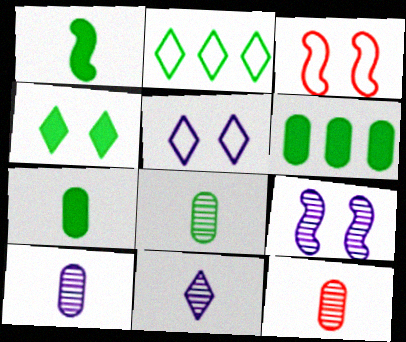[[1, 4, 6], 
[3, 6, 11], 
[8, 10, 12]]